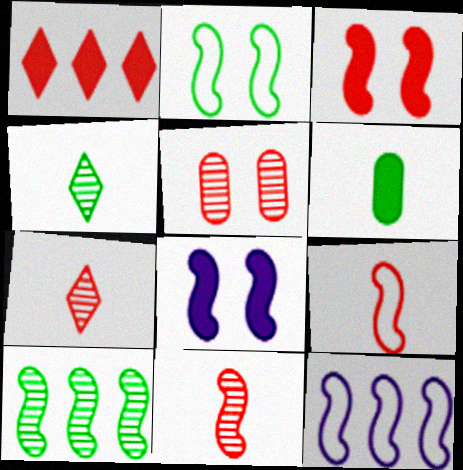[[1, 5, 9], 
[1, 6, 8], 
[2, 9, 12], 
[8, 9, 10]]